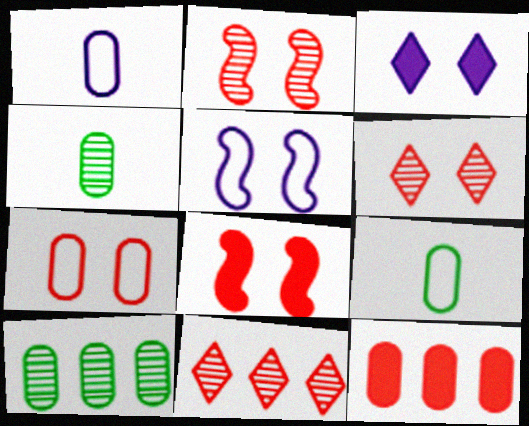[[6, 7, 8]]